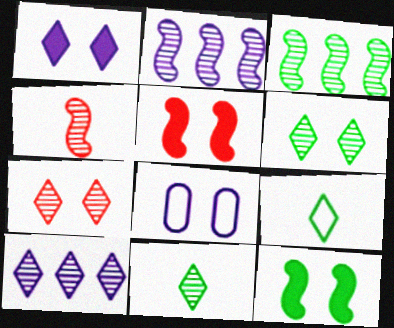[[5, 6, 8], 
[7, 8, 12], 
[7, 10, 11]]